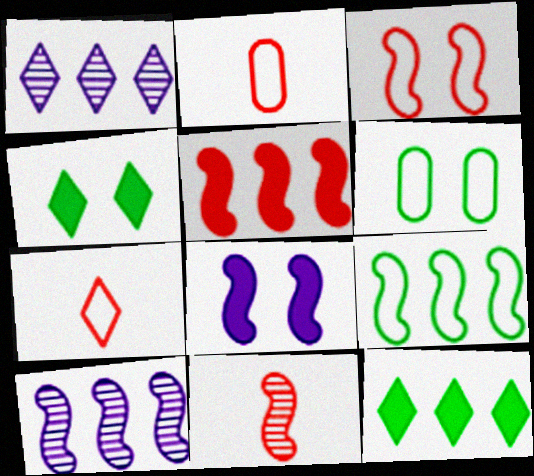[[1, 4, 7], 
[2, 4, 10], 
[3, 5, 11], 
[5, 9, 10], 
[8, 9, 11]]